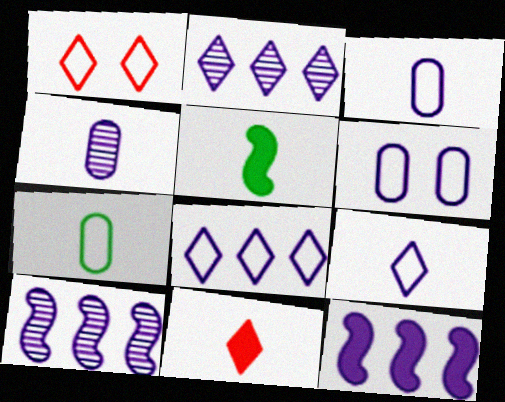[]